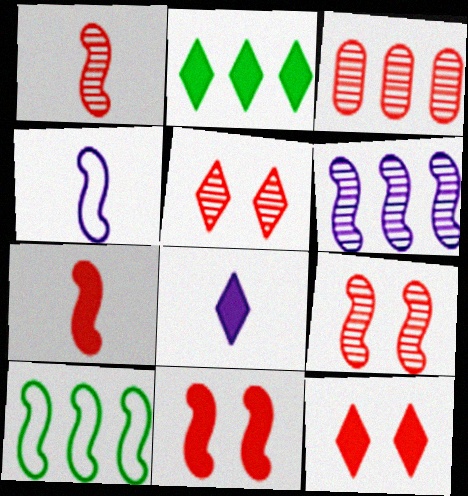[[1, 3, 5], 
[2, 8, 12]]